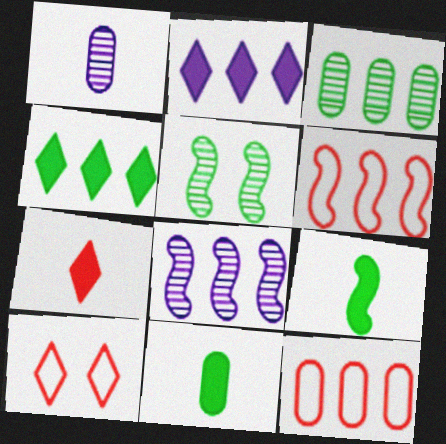[[2, 3, 6], 
[4, 8, 12], 
[8, 10, 11]]